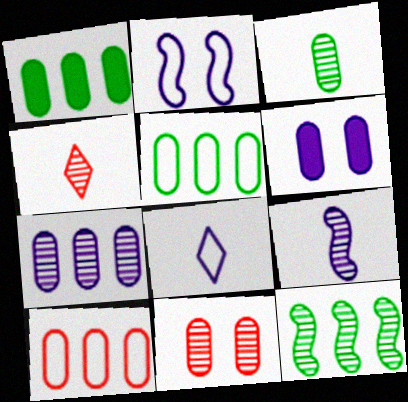[[1, 2, 4], 
[1, 7, 10], 
[3, 4, 9], 
[3, 6, 10], 
[3, 7, 11]]